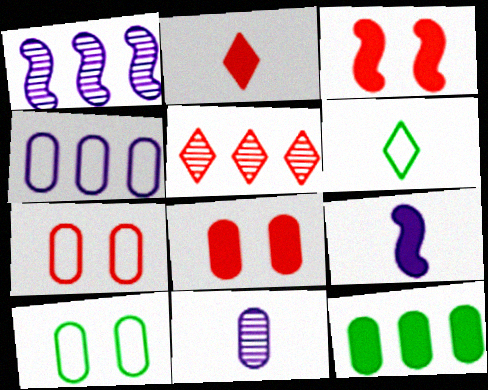[[1, 2, 10], 
[1, 6, 8], 
[5, 9, 10], 
[7, 11, 12]]